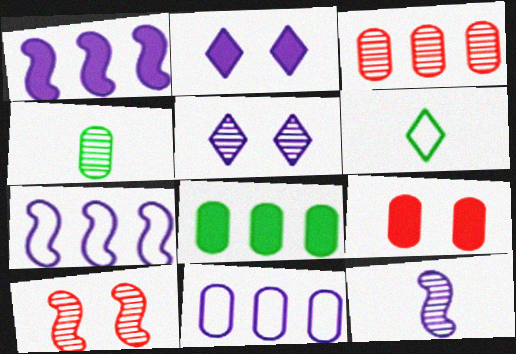[[2, 11, 12], 
[3, 8, 11], 
[4, 9, 11]]